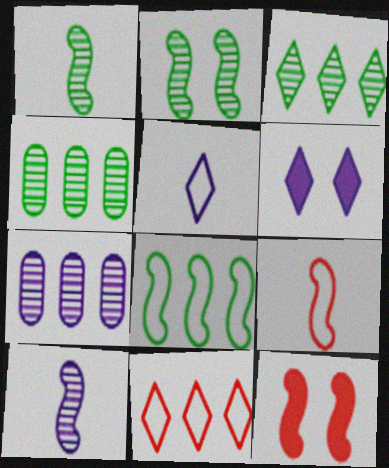[[4, 5, 12], 
[4, 6, 9], 
[8, 10, 12]]